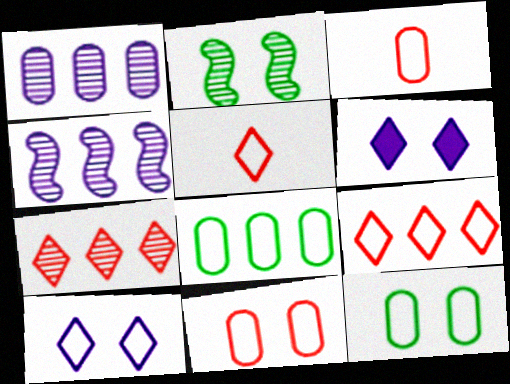[[2, 6, 11]]